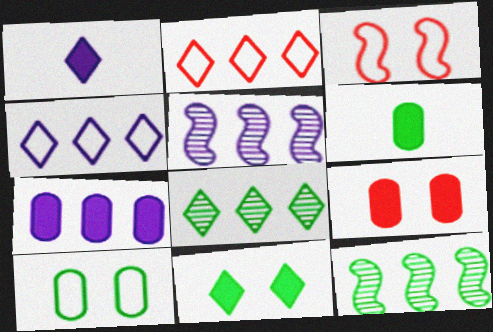[[2, 7, 12], 
[4, 5, 7], 
[6, 7, 9]]